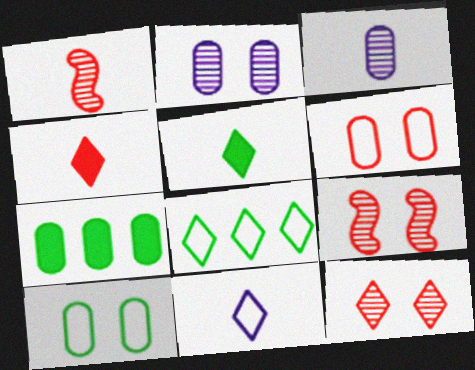[[3, 6, 7], 
[7, 9, 11]]